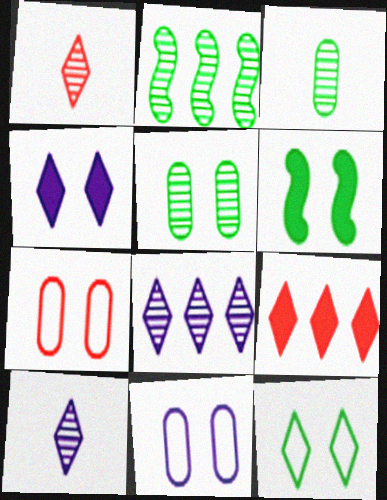[[5, 6, 12], 
[9, 10, 12]]